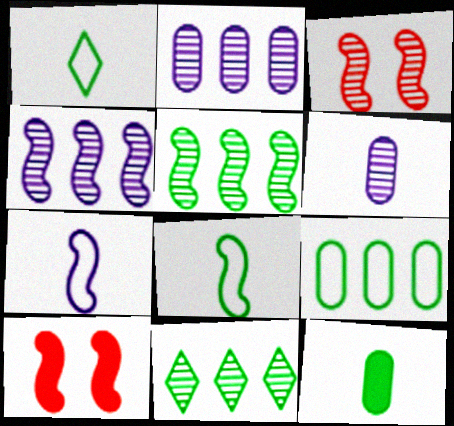[[1, 2, 10], 
[3, 6, 11], 
[4, 8, 10], 
[5, 7, 10]]